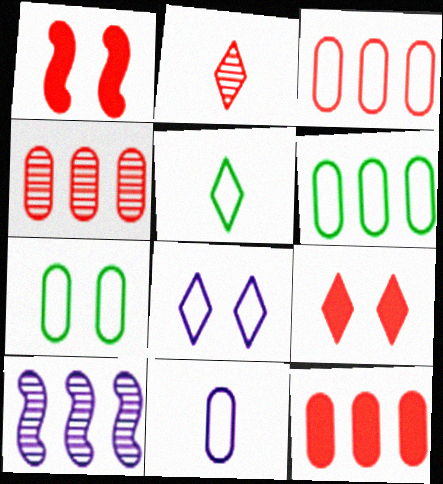[[1, 2, 3], 
[3, 4, 12], 
[3, 7, 11]]